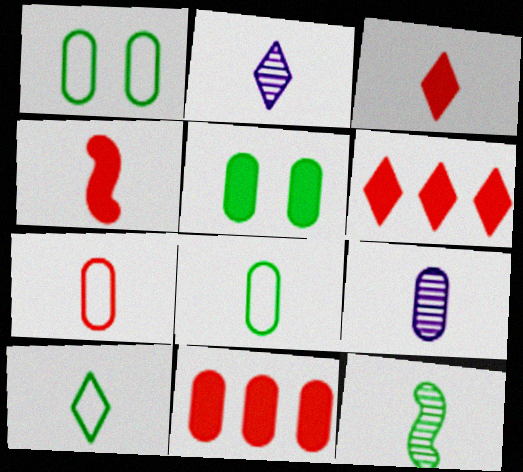[[1, 9, 11], 
[2, 3, 10], 
[2, 4, 8], 
[4, 9, 10]]